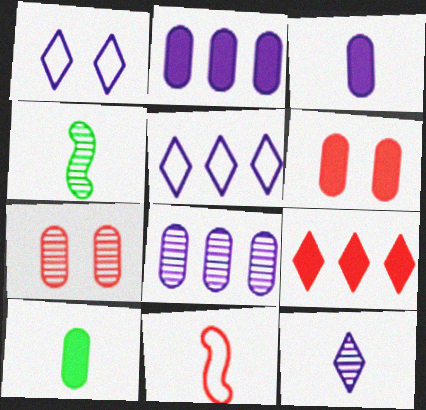[[2, 6, 10], 
[4, 5, 6], 
[7, 9, 11], 
[10, 11, 12]]